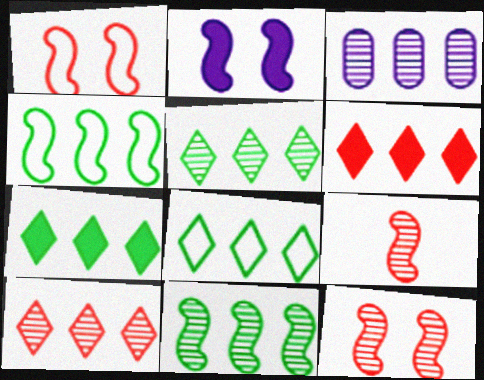[[2, 4, 9], 
[3, 4, 6], 
[3, 10, 11], 
[5, 7, 8]]